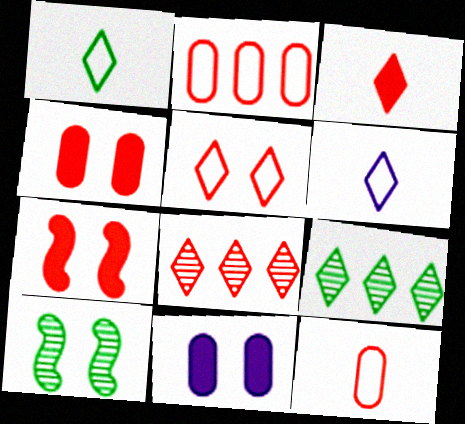[[3, 5, 8], 
[5, 10, 11], 
[7, 8, 12]]